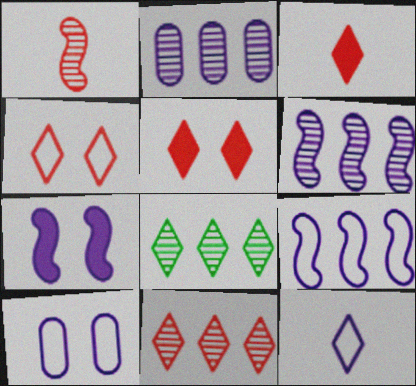[[2, 7, 12], 
[3, 4, 11], 
[5, 8, 12], 
[9, 10, 12]]